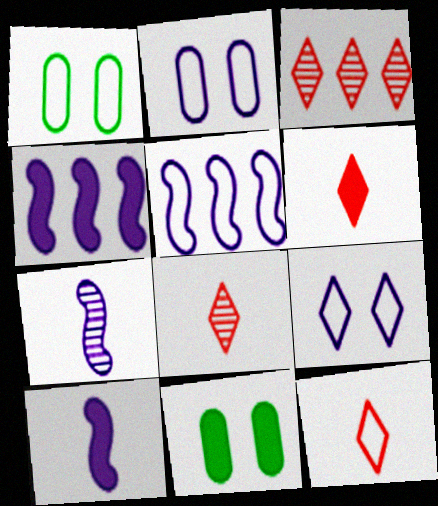[[1, 3, 10], 
[1, 4, 8], 
[1, 5, 12], 
[4, 6, 11], 
[5, 8, 11], 
[6, 8, 12]]